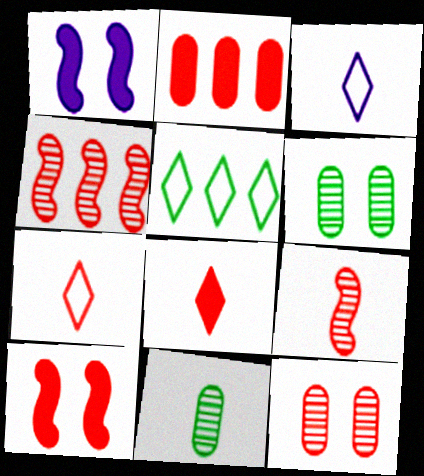[[2, 8, 10]]